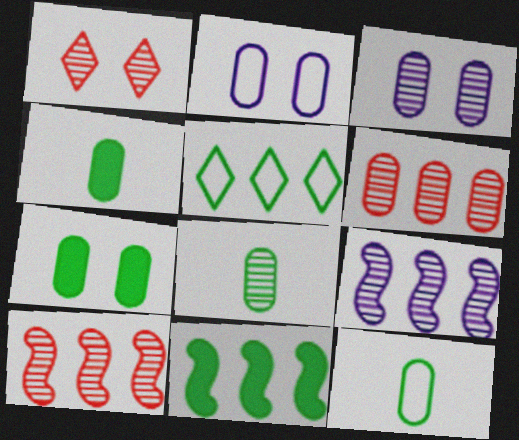[[1, 8, 9], 
[2, 4, 6], 
[3, 6, 8], 
[4, 8, 12]]